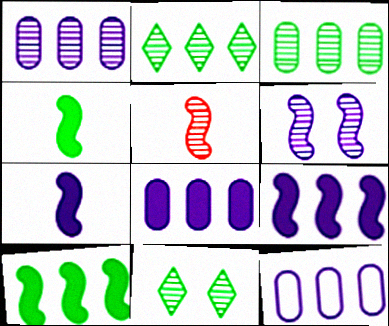[[1, 5, 11], 
[1, 8, 12]]